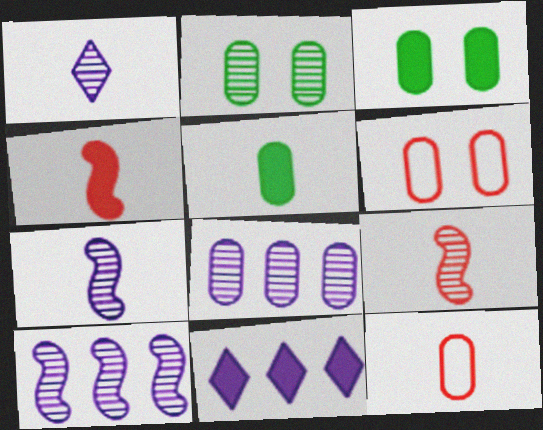[[3, 4, 11], 
[3, 8, 12], 
[5, 6, 8]]